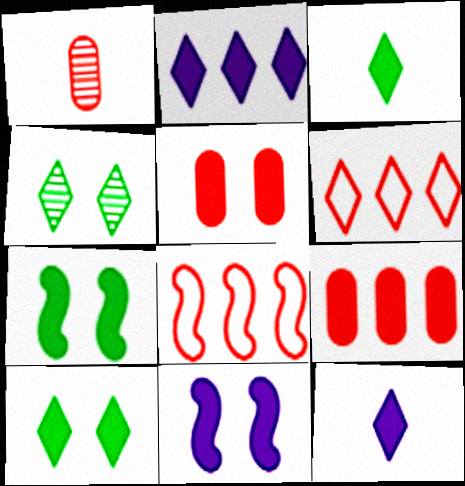[[3, 9, 11], 
[4, 6, 12], 
[5, 10, 11], 
[7, 9, 12]]